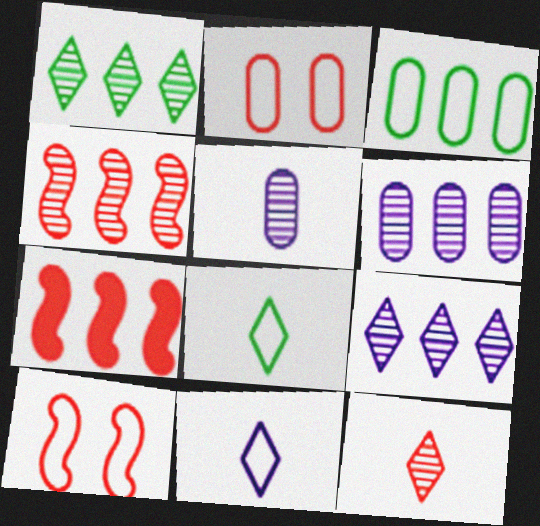[[1, 4, 6], 
[2, 7, 12], 
[3, 7, 9], 
[3, 10, 11]]